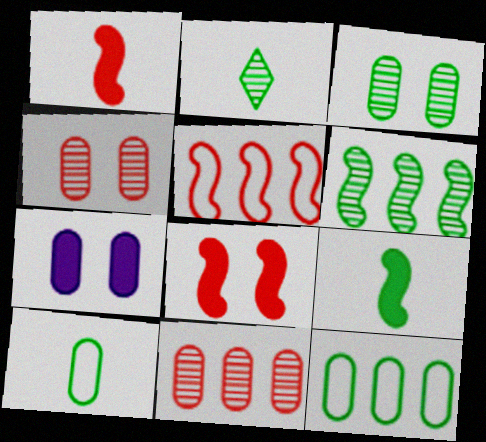[[2, 3, 6], 
[2, 5, 7], 
[2, 9, 10], 
[7, 10, 11]]